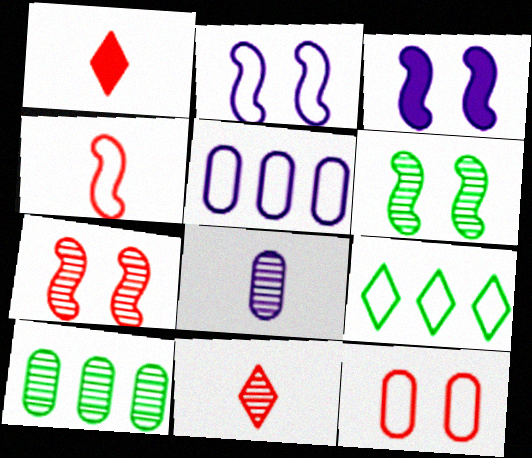[[1, 2, 10], 
[1, 5, 6]]